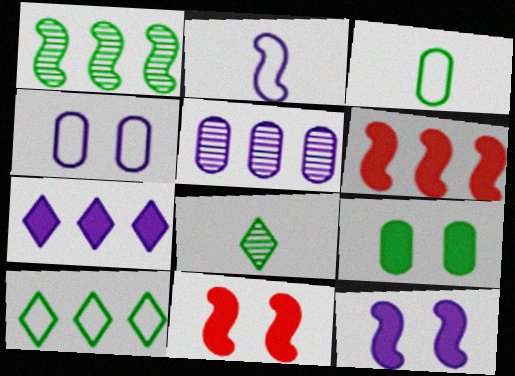[[1, 2, 11], 
[4, 6, 8], 
[5, 6, 10]]